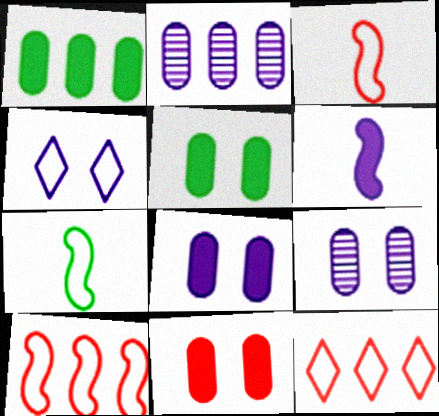[[2, 4, 6], 
[5, 8, 11]]